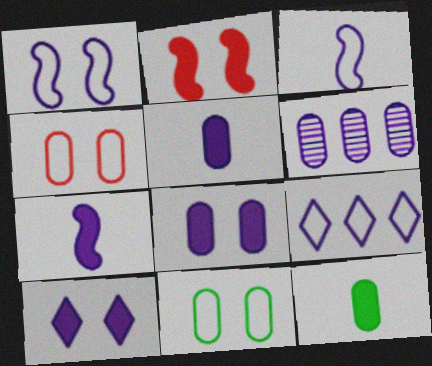[[3, 6, 10], 
[4, 6, 12]]